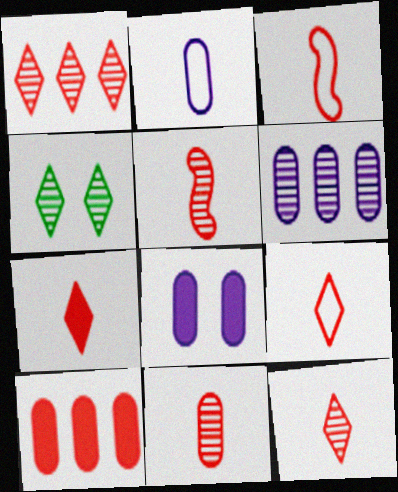[[2, 6, 8], 
[3, 7, 11], 
[4, 5, 6], 
[5, 11, 12], 
[7, 9, 12]]